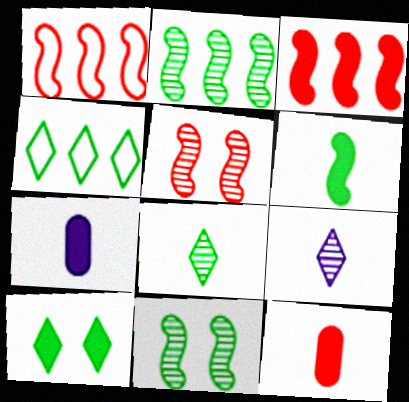[[3, 7, 10], 
[4, 5, 7], 
[4, 8, 10]]